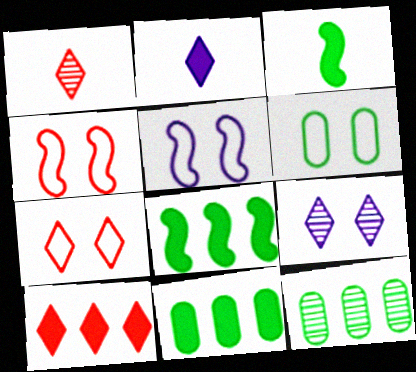[[1, 5, 11], 
[1, 7, 10], 
[2, 4, 12], 
[5, 6, 7]]